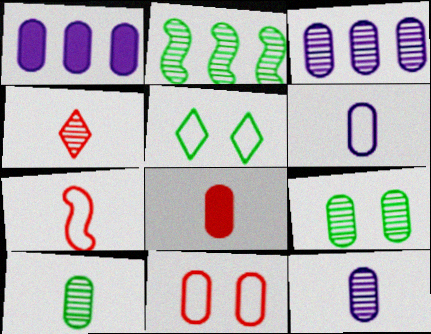[[1, 10, 11], 
[4, 7, 8], 
[6, 8, 10]]